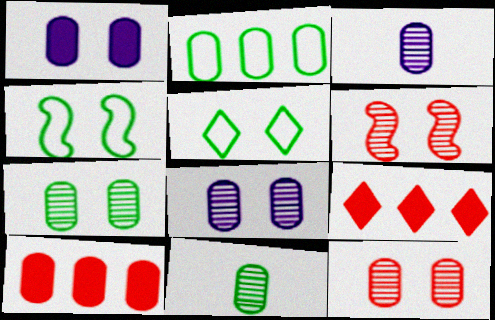[[1, 5, 6], 
[3, 4, 9], 
[7, 8, 12]]